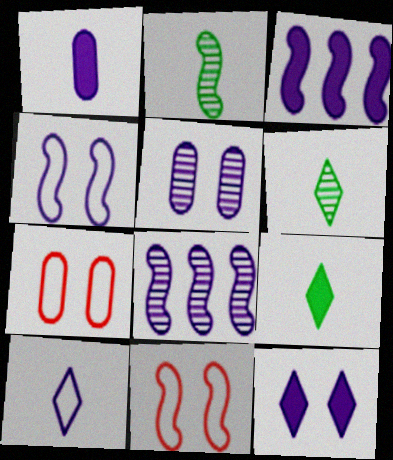[[1, 3, 12], 
[2, 3, 11], 
[3, 5, 10], 
[3, 6, 7], 
[4, 5, 12], 
[7, 8, 9]]